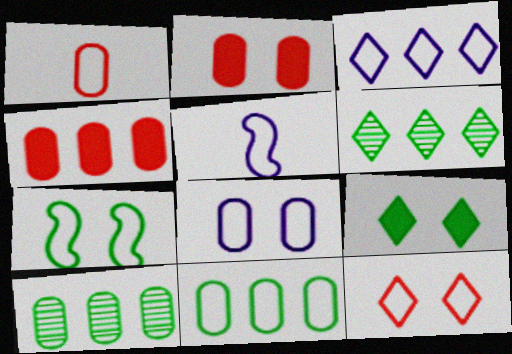[[1, 3, 7], 
[1, 8, 11], 
[2, 5, 6], 
[3, 5, 8], 
[5, 11, 12], 
[7, 8, 12]]